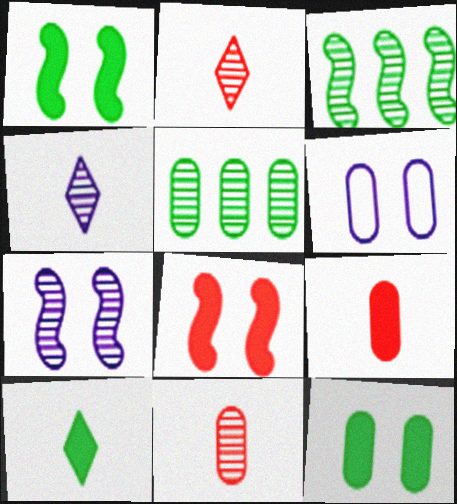[[2, 5, 7], 
[5, 6, 9]]